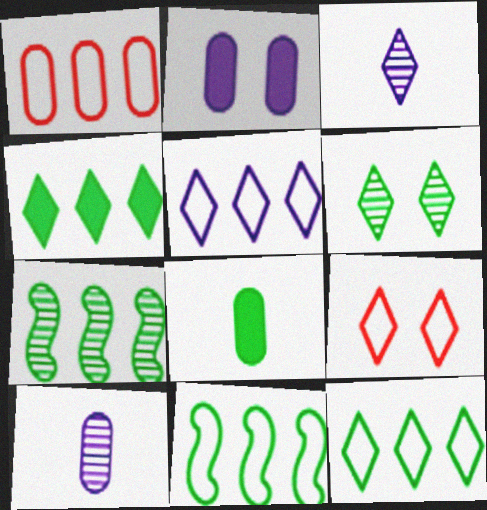[[1, 5, 11], 
[3, 4, 9], 
[6, 8, 11]]